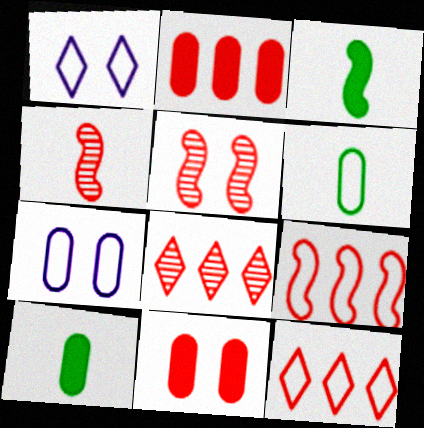[[1, 6, 9], 
[2, 8, 9], 
[3, 7, 8], 
[4, 11, 12]]